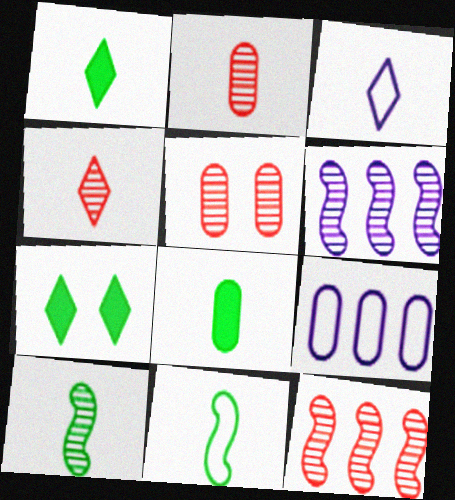[[1, 3, 4], 
[4, 5, 12], 
[5, 8, 9]]